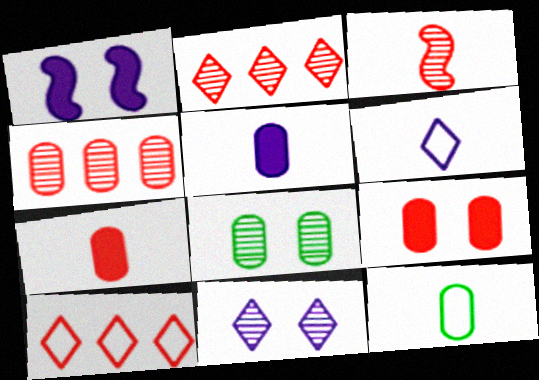[[1, 2, 12], 
[3, 9, 10]]